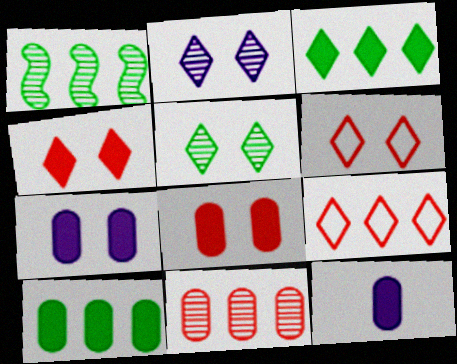[[1, 6, 12], 
[8, 10, 12]]